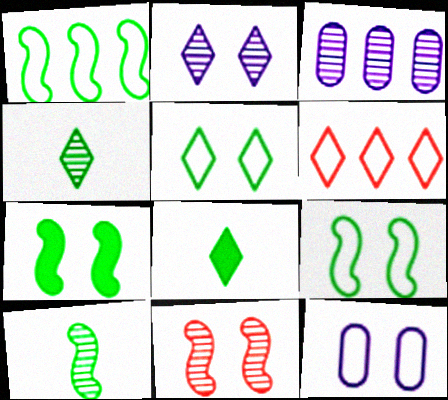[[1, 7, 10], 
[2, 6, 8], 
[3, 4, 11]]